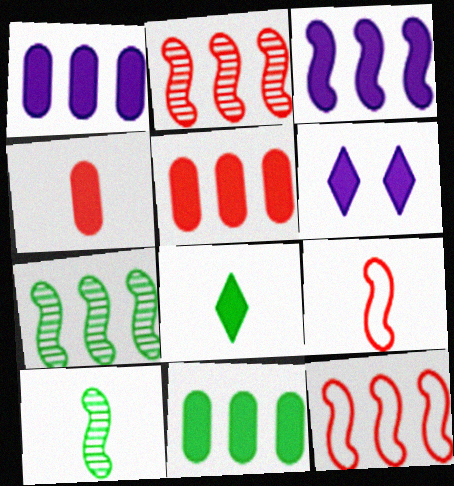[[1, 5, 11], 
[3, 7, 12]]